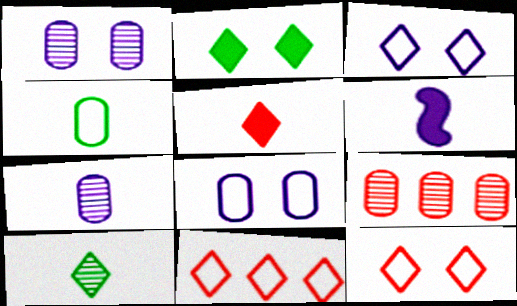[]